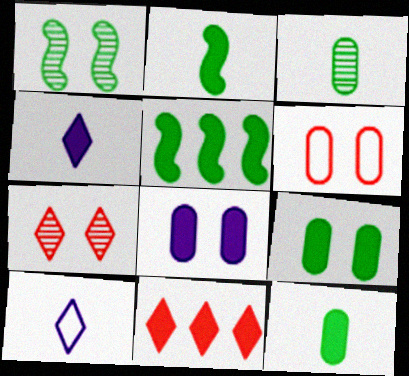[[2, 8, 11]]